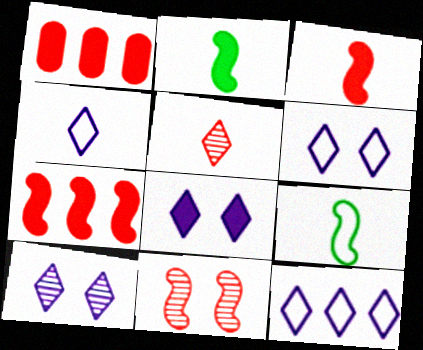[[1, 2, 8], 
[1, 9, 10], 
[4, 6, 12], 
[6, 8, 10]]